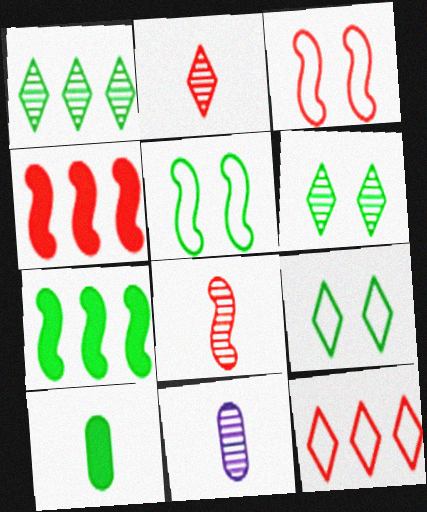[[1, 5, 10], 
[3, 4, 8], 
[4, 9, 11]]